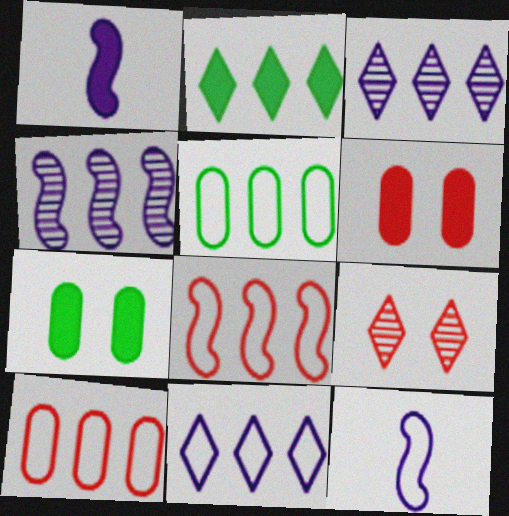[[1, 2, 6], 
[1, 5, 9], 
[2, 4, 10], 
[5, 8, 11]]